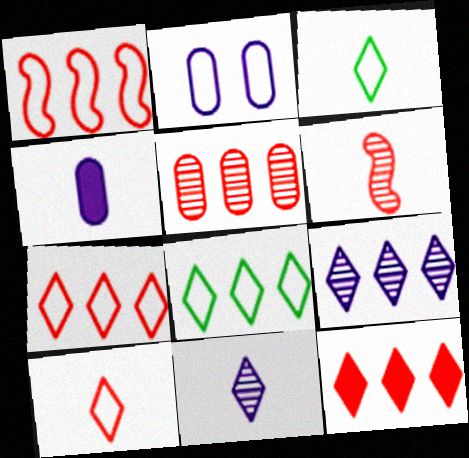[[1, 2, 3], 
[1, 5, 12], 
[3, 4, 6], 
[8, 9, 12]]